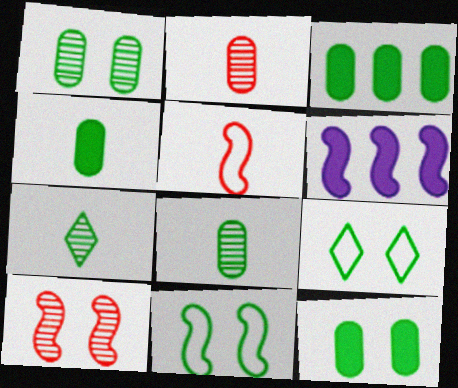[[2, 6, 9], 
[3, 4, 12], 
[3, 7, 11]]